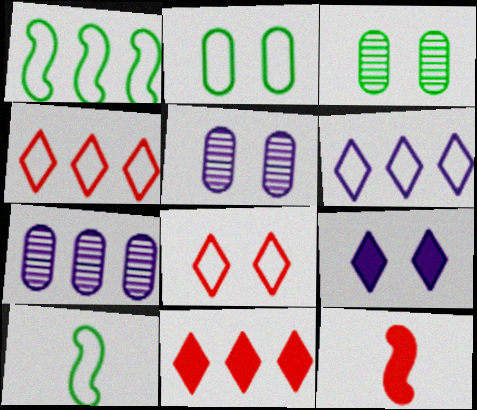[[1, 7, 11], 
[3, 6, 12], 
[5, 10, 11]]